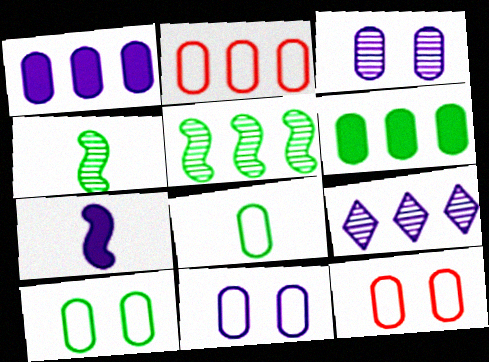[[2, 8, 11], 
[7, 9, 11], 
[10, 11, 12]]